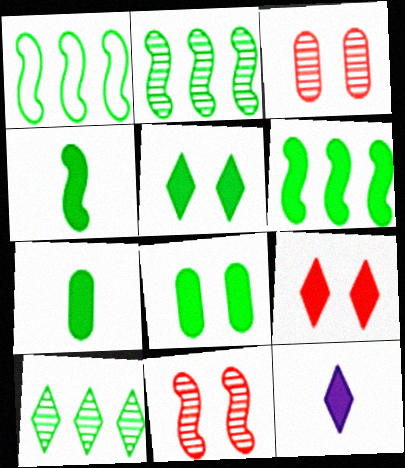[[1, 2, 6], 
[1, 3, 12], 
[5, 6, 7]]